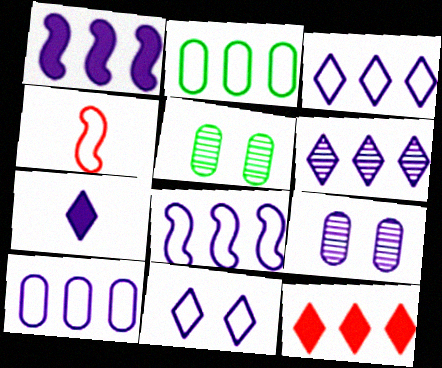[[1, 6, 10], 
[2, 4, 11], 
[3, 8, 10], 
[6, 7, 11], 
[7, 8, 9]]